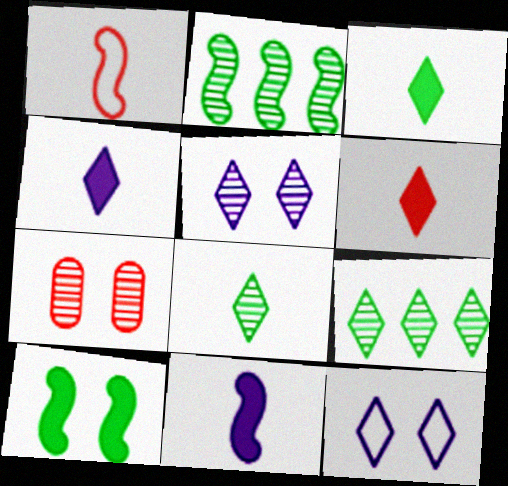[[3, 4, 6], 
[6, 9, 12], 
[7, 10, 12]]